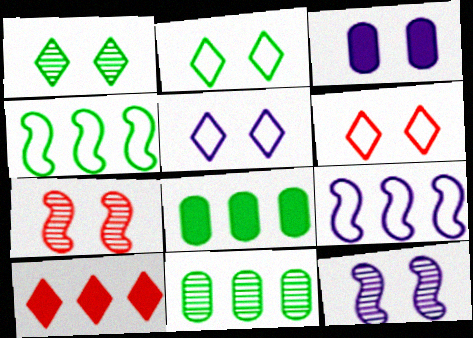[[2, 3, 7], 
[2, 5, 6], 
[3, 5, 12], 
[9, 10, 11]]